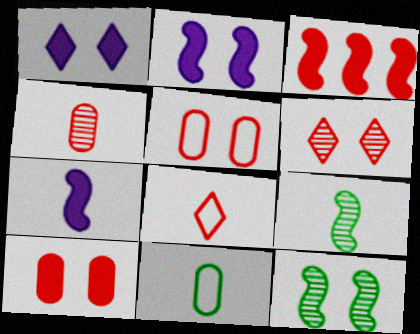[[1, 5, 12]]